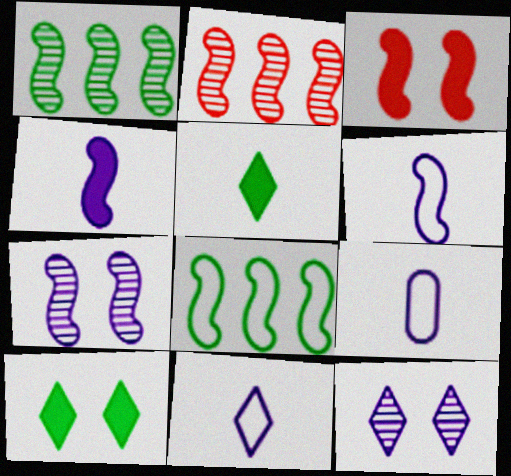[[1, 3, 6], 
[2, 9, 10], 
[6, 9, 11]]